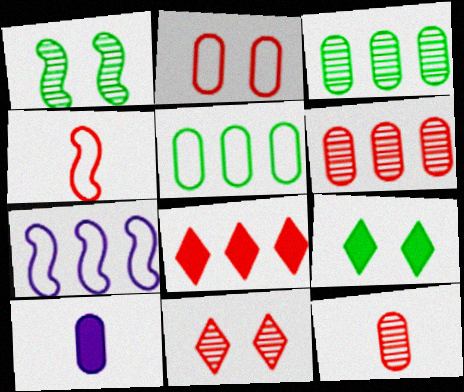[[2, 3, 10], 
[3, 7, 8], 
[7, 9, 12]]